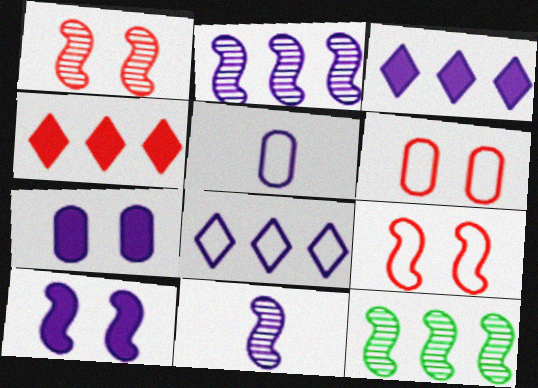[[1, 11, 12], 
[7, 8, 11]]